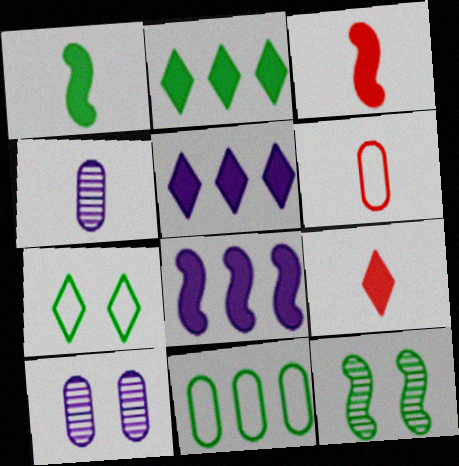[[5, 6, 12]]